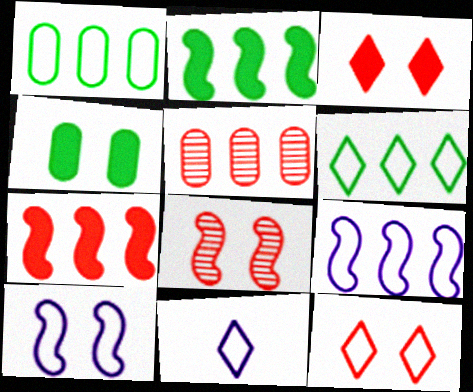[[6, 11, 12]]